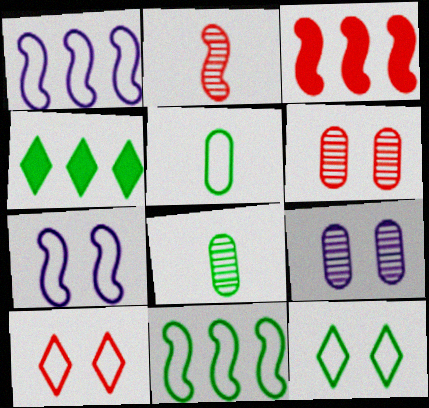[[1, 5, 10], 
[5, 11, 12]]